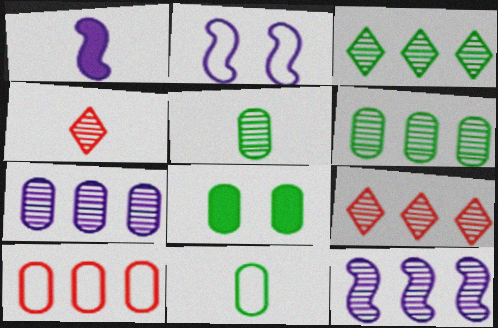[[1, 2, 12], 
[1, 4, 11], 
[6, 8, 11], 
[6, 9, 12]]